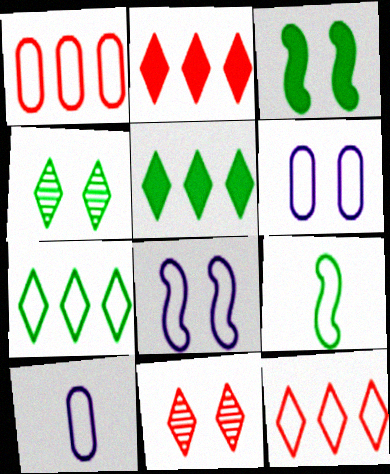[[3, 6, 11], 
[6, 9, 12]]